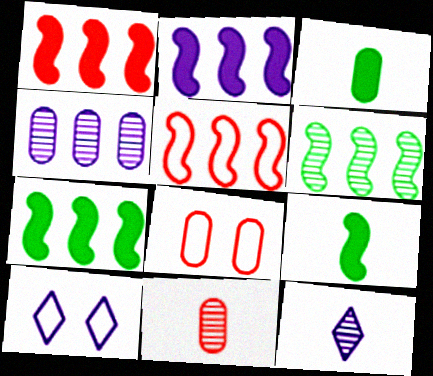[[1, 2, 7], 
[2, 5, 6], 
[3, 4, 8], 
[7, 8, 12], 
[7, 10, 11]]